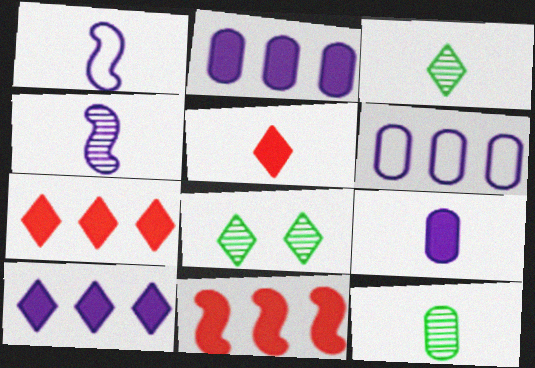[[1, 5, 12]]